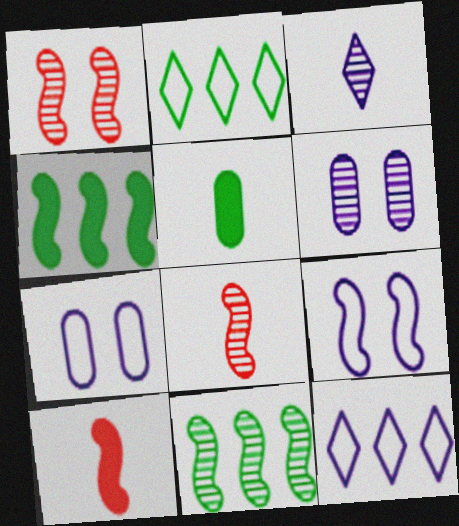[[1, 5, 12], 
[2, 6, 10], 
[4, 8, 9], 
[9, 10, 11]]